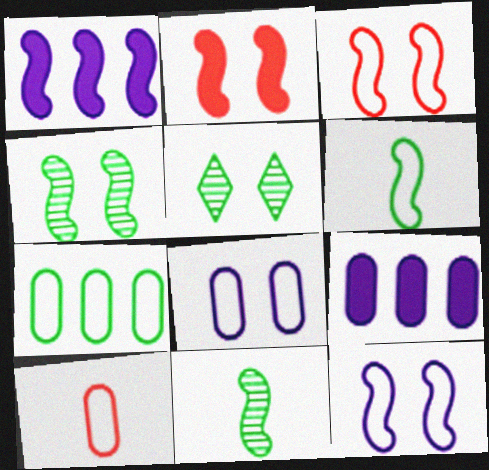[[1, 3, 11], 
[1, 5, 10], 
[2, 4, 12], 
[2, 5, 8], 
[7, 8, 10]]